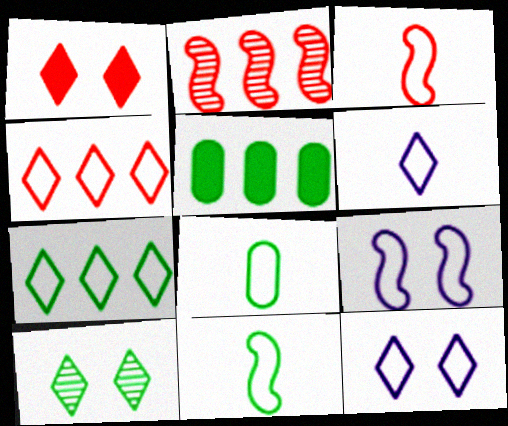[[1, 10, 12], 
[3, 6, 8], 
[4, 8, 9], 
[5, 10, 11]]